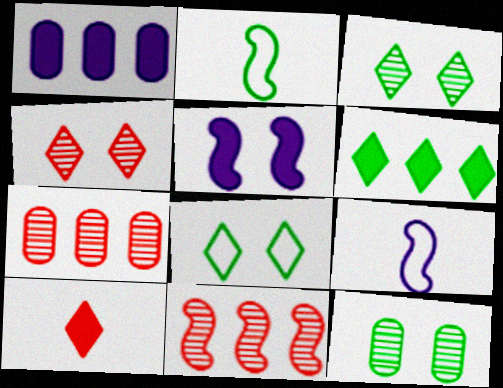[[1, 2, 4], 
[2, 5, 11], 
[2, 6, 12]]